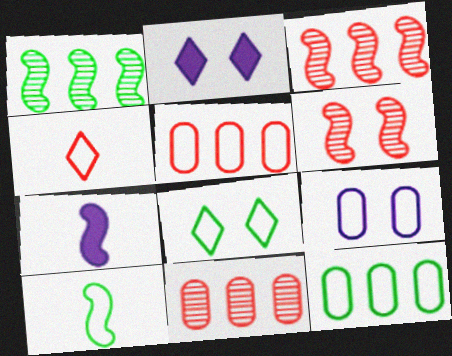[[2, 10, 11], 
[7, 8, 11], 
[8, 10, 12]]